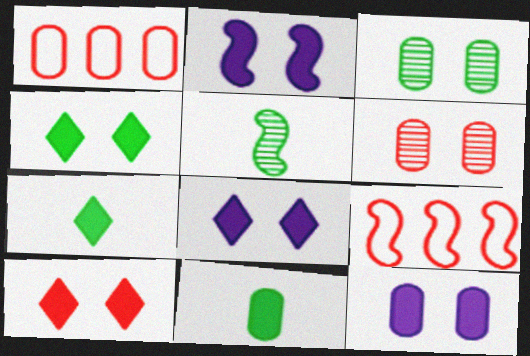[[1, 5, 8], 
[2, 5, 9], 
[2, 8, 12], 
[4, 8, 10]]